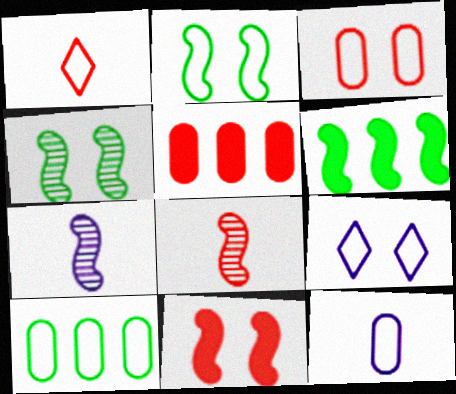[[2, 3, 9], 
[3, 10, 12]]